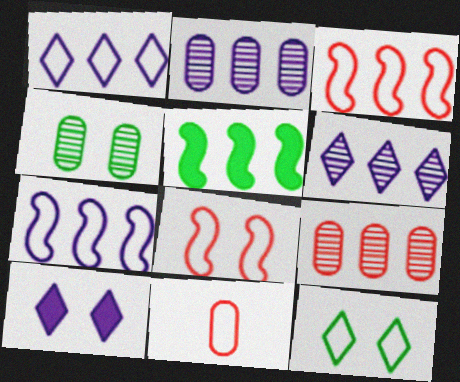[[1, 5, 9], 
[4, 8, 10], 
[7, 11, 12]]